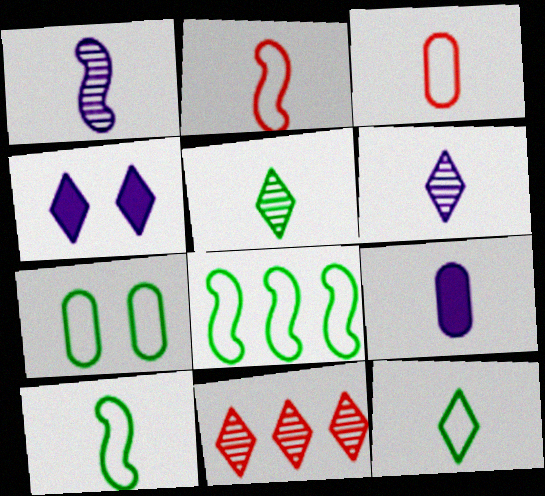[[2, 5, 9], 
[4, 11, 12], 
[7, 8, 12]]